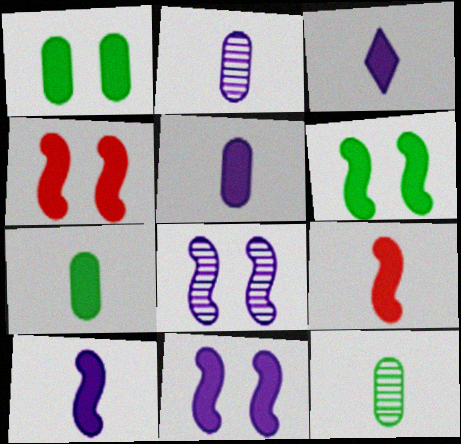[[3, 5, 10], 
[3, 7, 9], 
[4, 6, 11]]